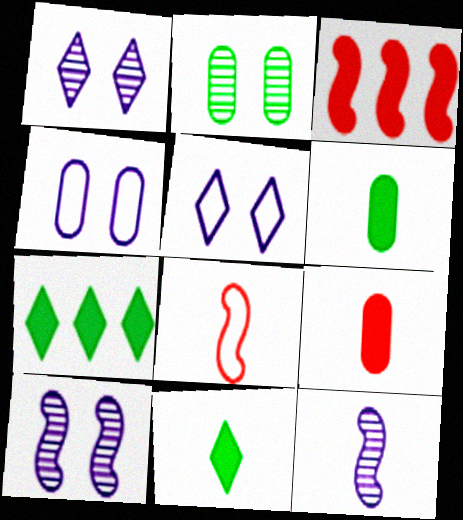[]